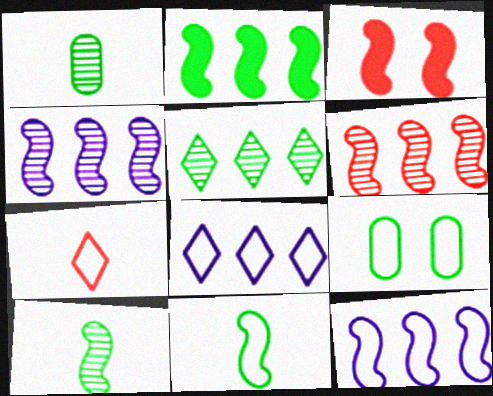[[1, 3, 8], 
[2, 6, 12], 
[3, 4, 11], 
[3, 10, 12], 
[7, 9, 12]]